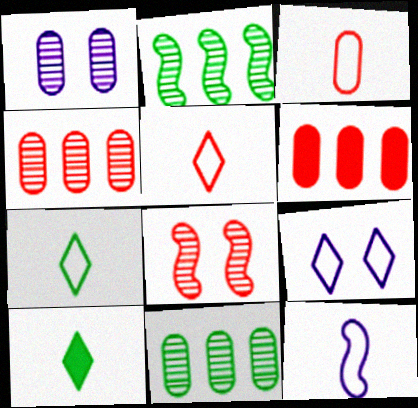[[3, 7, 12], 
[5, 6, 8]]